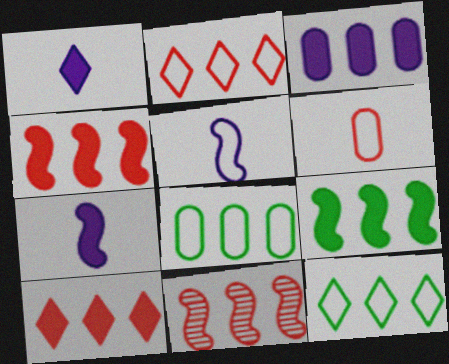[[3, 9, 10], 
[3, 11, 12]]